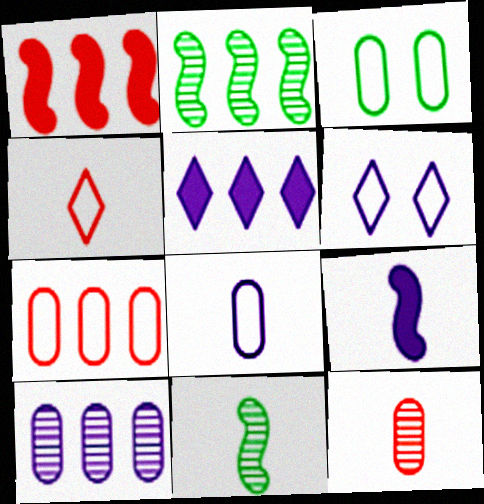[[2, 5, 7], 
[3, 7, 8], 
[6, 9, 10]]